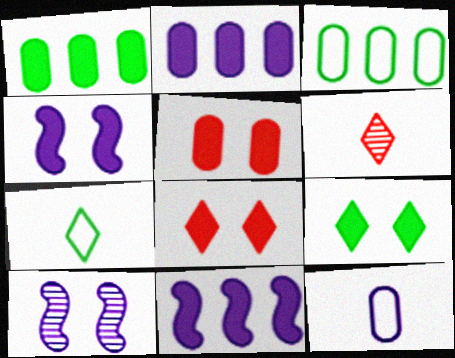[[3, 4, 6], 
[4, 5, 9]]